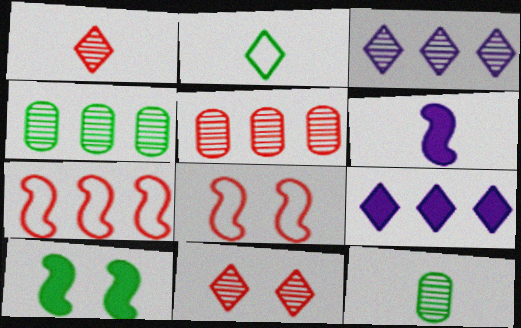[[2, 4, 10], 
[2, 9, 11], 
[4, 7, 9], 
[8, 9, 12]]